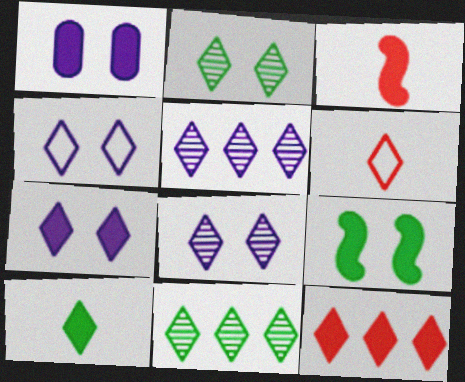[[4, 7, 8], 
[6, 7, 11], 
[7, 10, 12]]